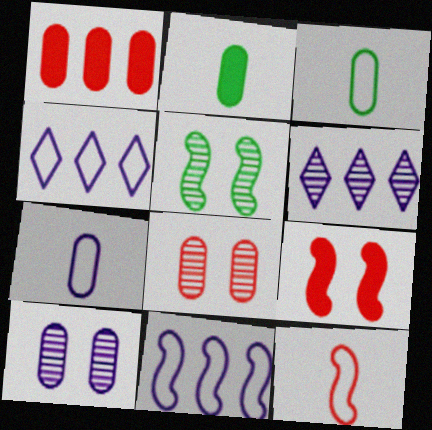[[1, 3, 10], 
[3, 6, 9]]